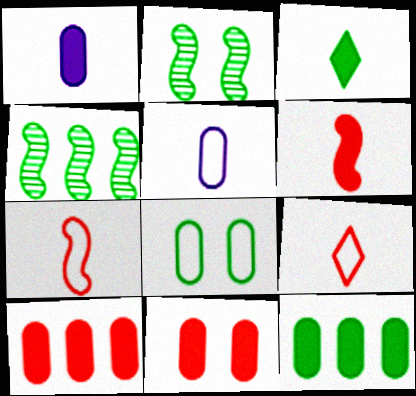[[1, 3, 6], 
[1, 11, 12], 
[3, 4, 8]]